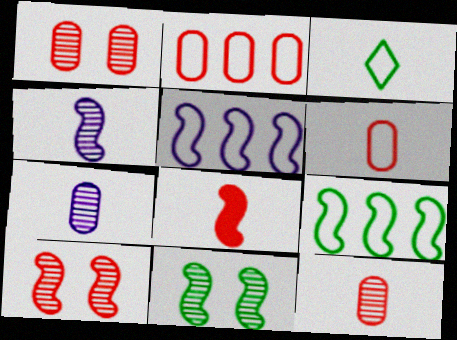[[3, 7, 8], 
[5, 8, 11]]